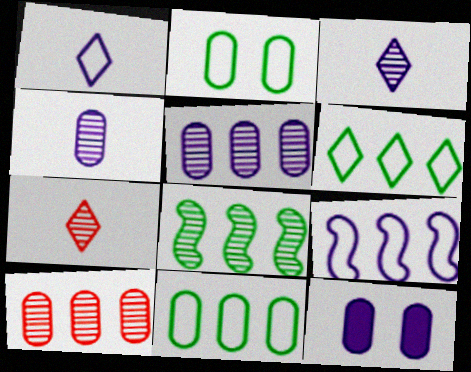[[3, 9, 12]]